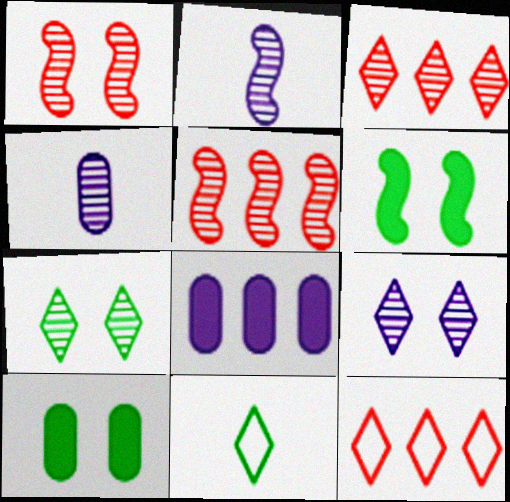[[1, 8, 11], 
[2, 10, 12], 
[4, 5, 7], 
[4, 6, 12]]